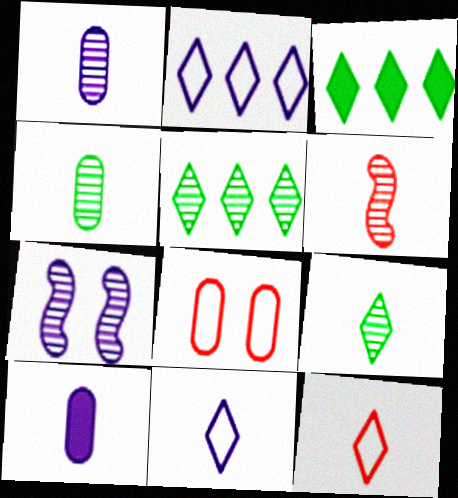[[1, 6, 9], 
[2, 7, 10]]